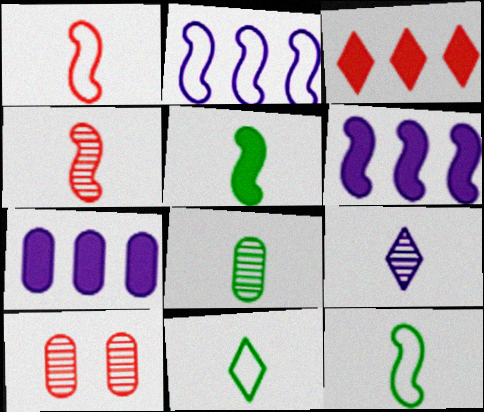[[1, 3, 10], 
[4, 8, 9], 
[5, 8, 11], 
[6, 10, 11]]